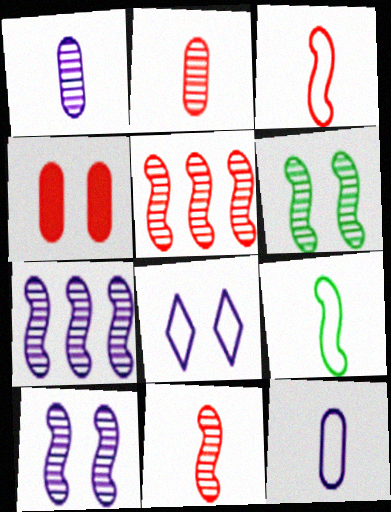[[4, 6, 8], 
[6, 7, 11]]